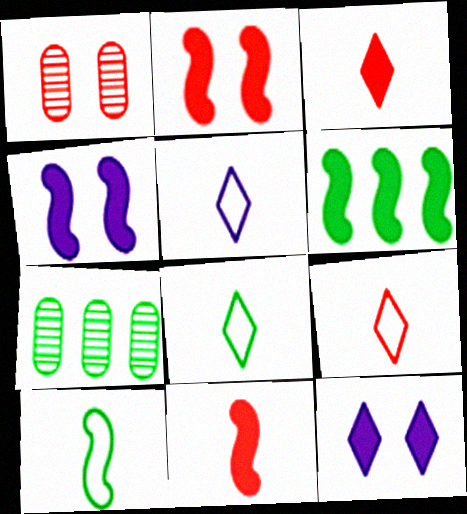[[1, 5, 6], 
[2, 5, 7], 
[4, 6, 11], 
[4, 7, 9], 
[5, 8, 9]]